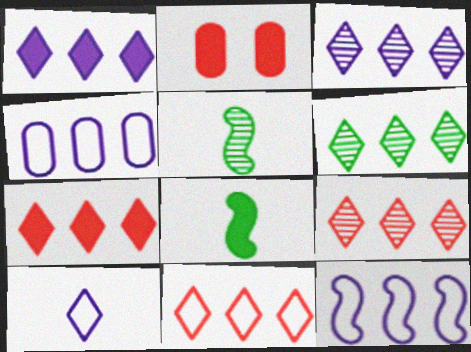[[1, 2, 8], 
[1, 6, 11], 
[3, 6, 9], 
[7, 9, 11]]